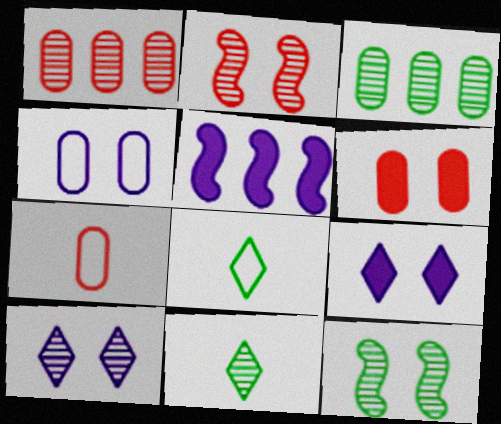[[1, 6, 7], 
[3, 11, 12]]